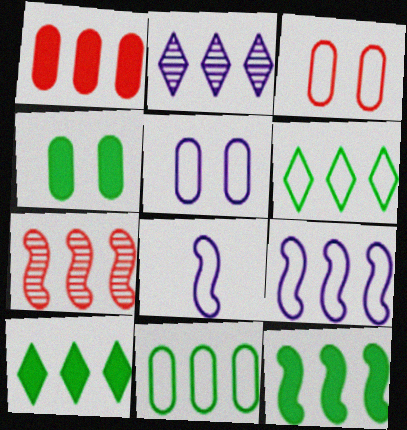[[3, 6, 8], 
[7, 9, 12]]